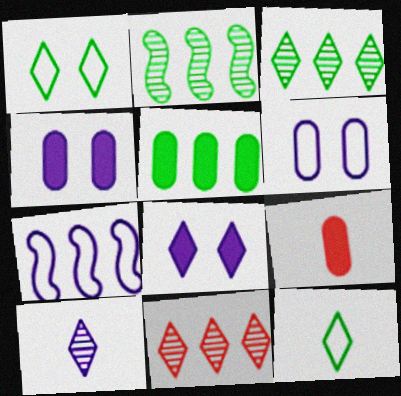[[4, 5, 9], 
[4, 7, 10], 
[5, 7, 11], 
[8, 11, 12]]